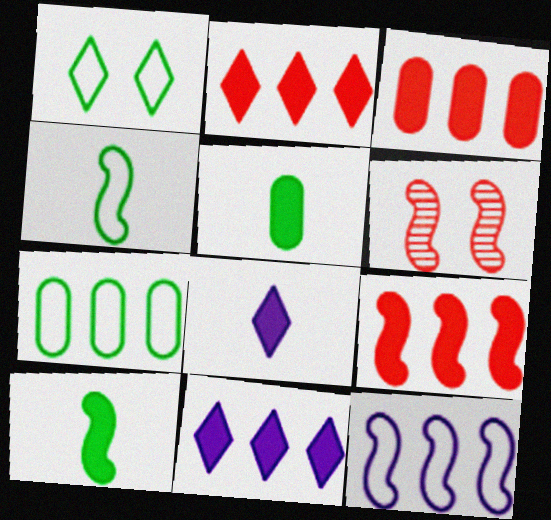[[1, 4, 7], 
[2, 3, 9], 
[6, 7, 8], 
[6, 10, 12]]